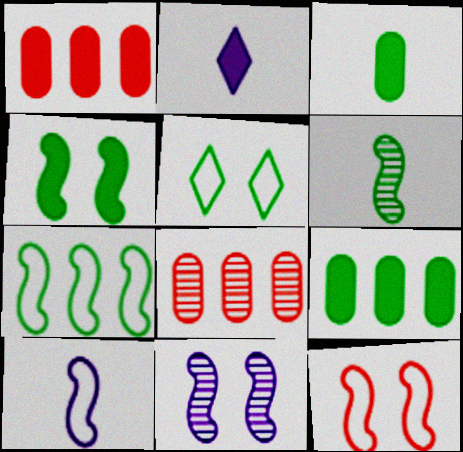[[1, 2, 4], 
[4, 6, 7], 
[4, 11, 12], 
[5, 6, 9], 
[7, 10, 12]]